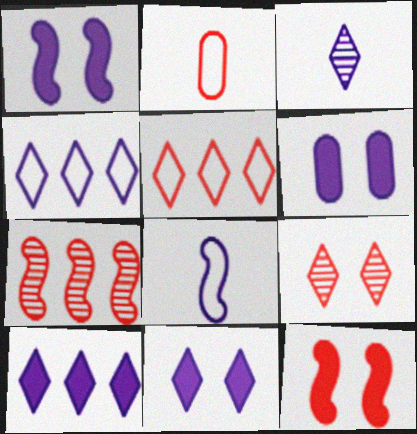[[1, 6, 11], 
[3, 4, 11]]